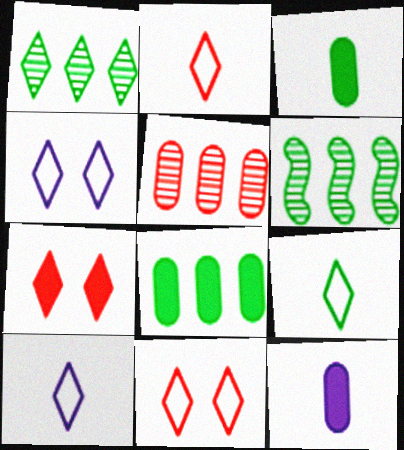[[1, 7, 10], 
[2, 9, 10], 
[6, 11, 12]]